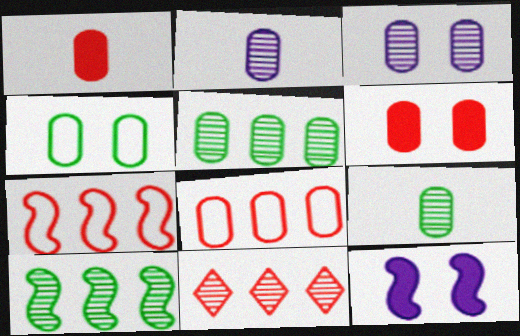[[3, 4, 6]]